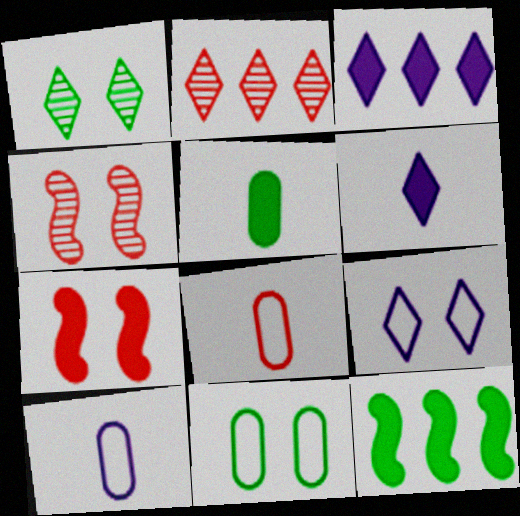[[2, 7, 8], 
[3, 5, 7]]